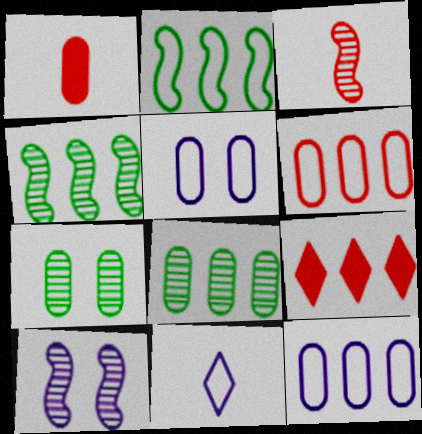[[1, 5, 8], 
[1, 7, 12], 
[3, 4, 10], 
[4, 9, 12]]